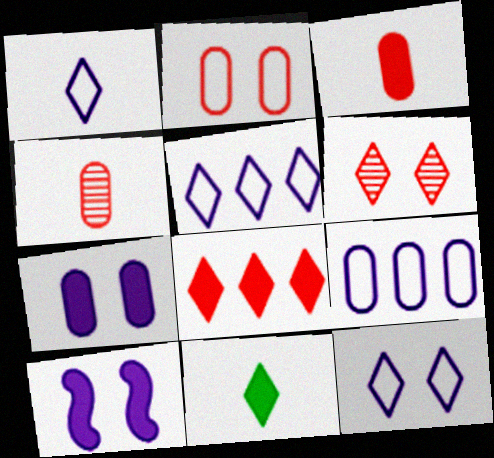[[1, 5, 12], 
[5, 6, 11]]